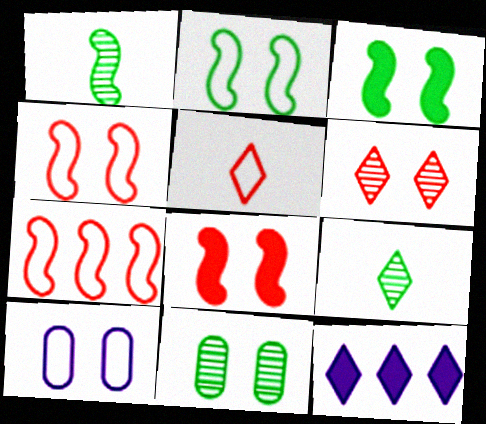[[3, 6, 10]]